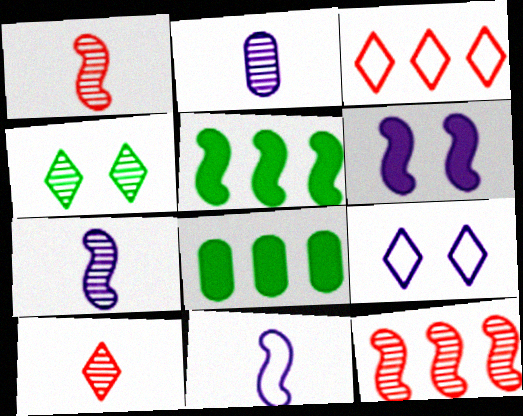[[1, 8, 9], 
[2, 4, 12]]